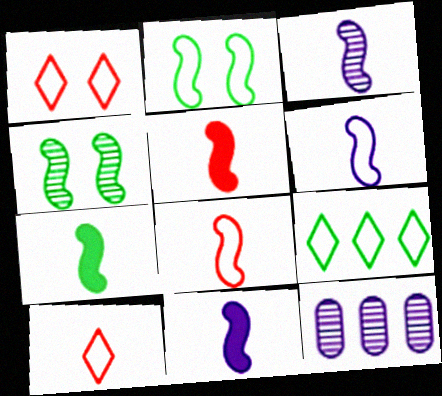[[1, 7, 12], 
[3, 6, 11], 
[3, 7, 8], 
[5, 7, 11]]